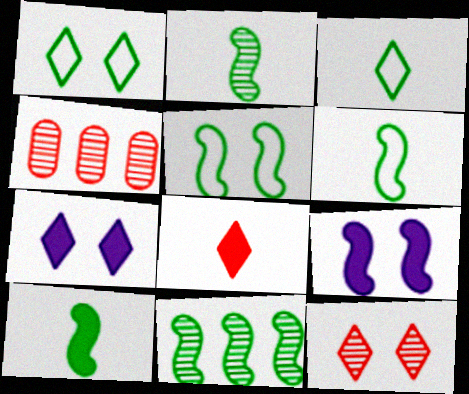[[1, 7, 12], 
[2, 6, 10], 
[3, 4, 9], 
[4, 6, 7], 
[5, 10, 11]]